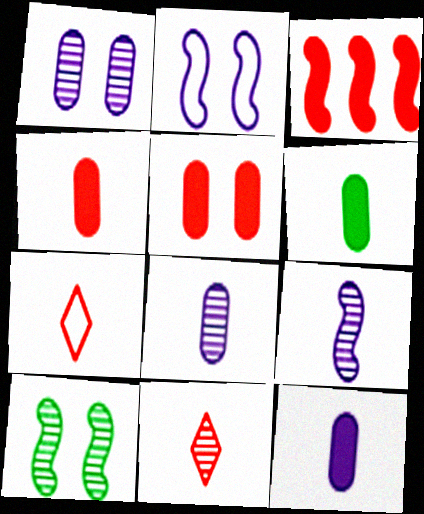[[4, 6, 12], 
[6, 7, 9]]